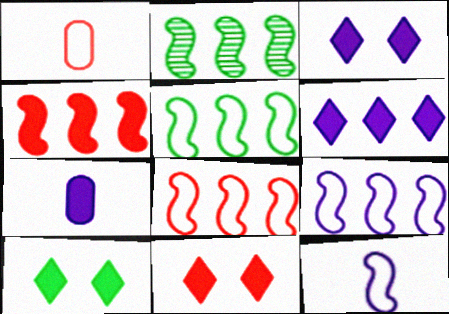[[1, 2, 3], 
[2, 4, 9], 
[3, 10, 11], 
[4, 7, 10], 
[5, 8, 9]]